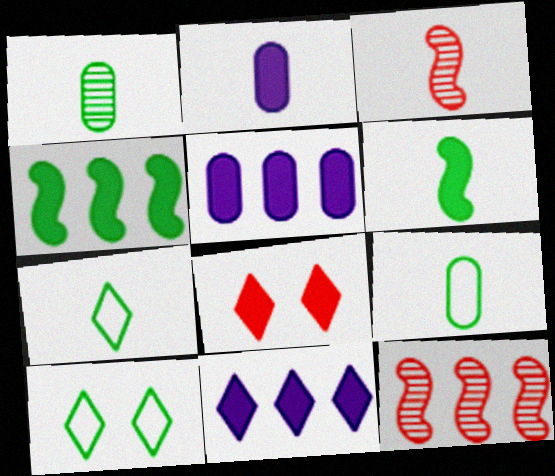[[1, 4, 10], 
[1, 6, 7], 
[2, 3, 7], 
[2, 4, 8], 
[2, 10, 12], 
[3, 5, 10], 
[5, 6, 8]]